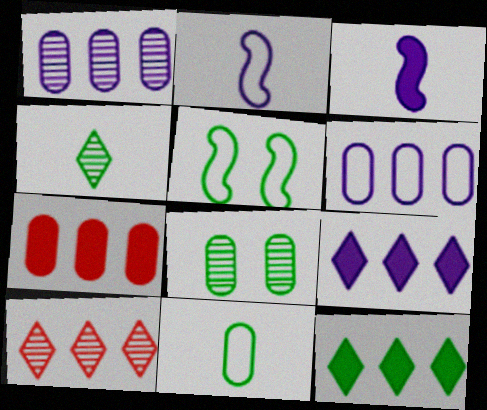[]